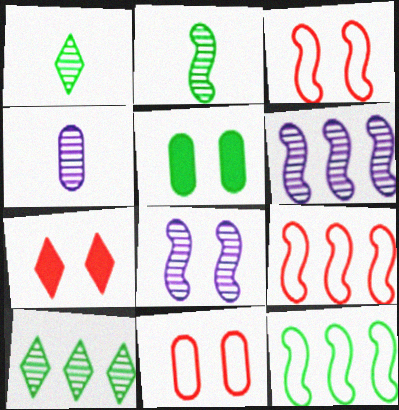[[1, 5, 12], 
[4, 7, 12]]